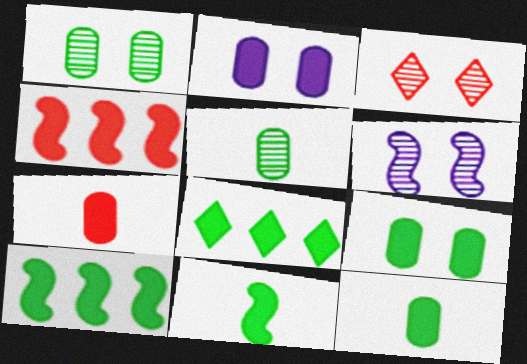[[1, 3, 6], 
[8, 9, 11]]